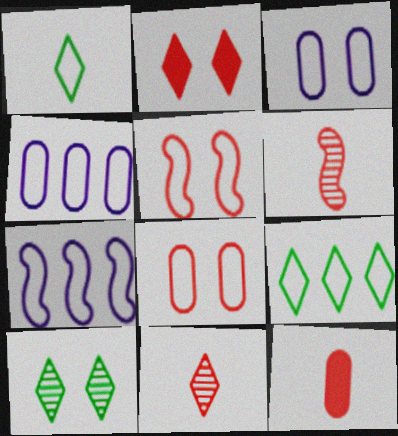[[1, 4, 5], 
[1, 7, 8], 
[7, 10, 12]]